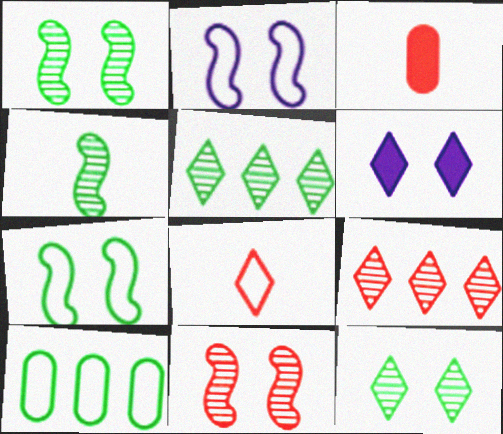[[2, 3, 5], 
[2, 8, 10], 
[5, 6, 8]]